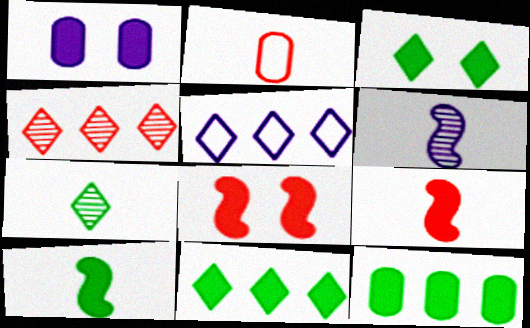[[1, 3, 8], 
[1, 5, 6], 
[1, 9, 11], 
[2, 4, 8], 
[3, 10, 12], 
[4, 5, 11]]